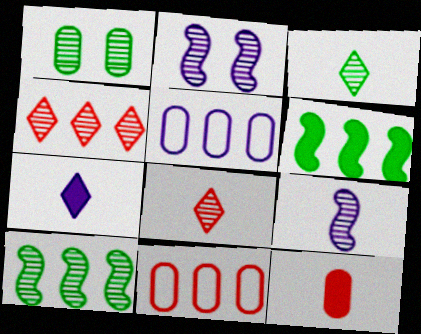[[1, 3, 10], 
[1, 4, 9], 
[1, 5, 12], 
[2, 5, 7], 
[4, 5, 6]]